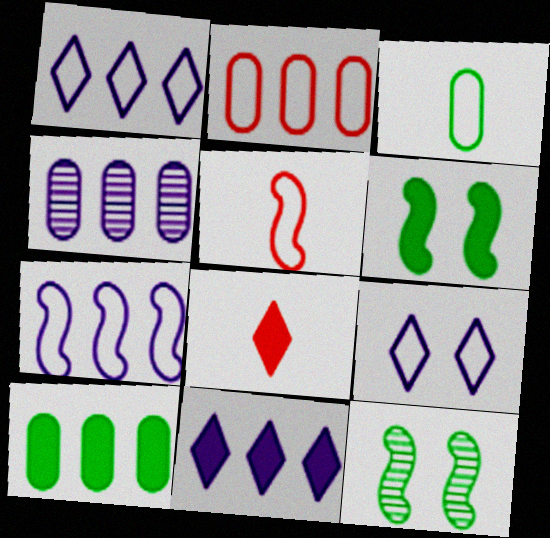[[2, 4, 10], 
[4, 7, 11]]